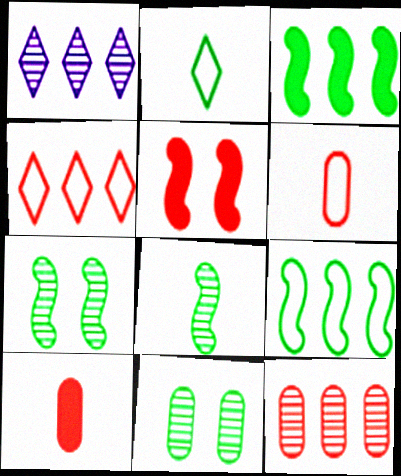[[2, 3, 11]]